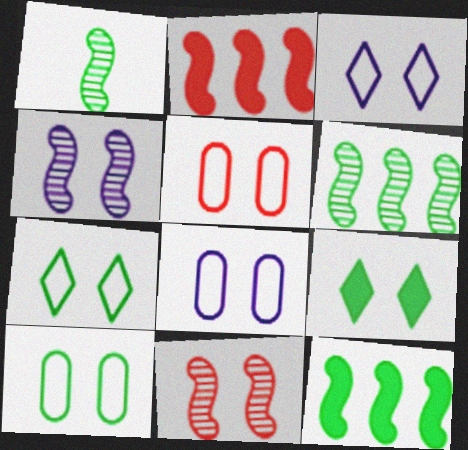[[4, 5, 9], 
[5, 8, 10], 
[8, 9, 11]]